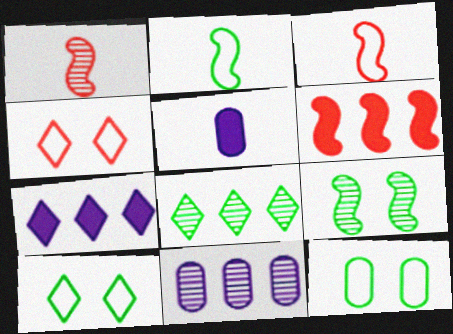[[1, 7, 12]]